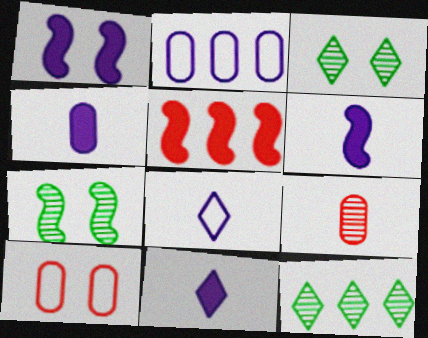[[1, 3, 10], 
[2, 5, 12], 
[4, 6, 11], 
[6, 10, 12]]